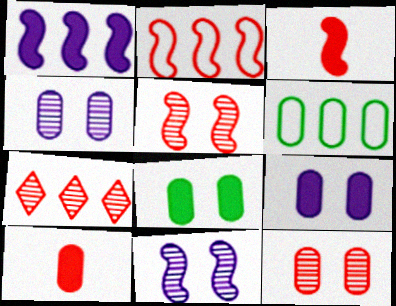[[1, 6, 7], 
[2, 3, 5], 
[4, 6, 10]]